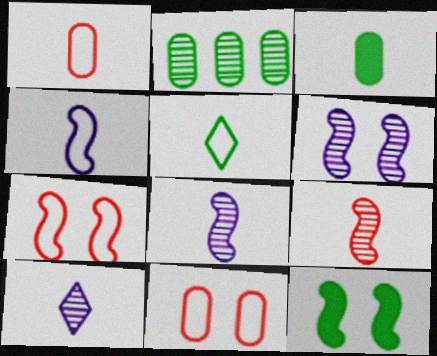[[1, 4, 5], 
[2, 5, 12], 
[6, 7, 12]]